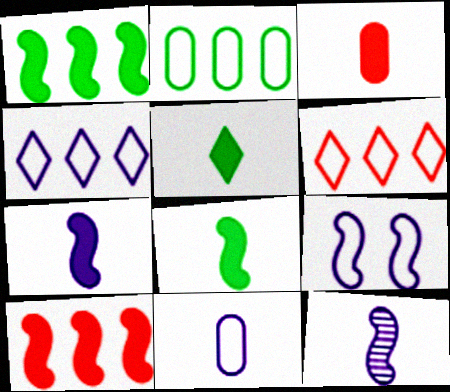[[3, 5, 7], 
[4, 9, 11]]